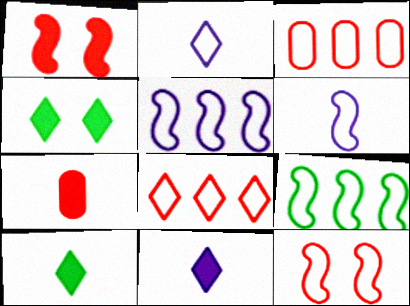[[6, 9, 12]]